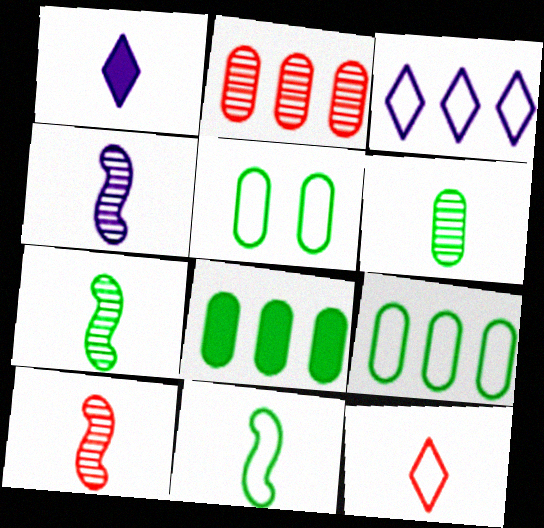[[4, 7, 10], 
[5, 6, 8]]